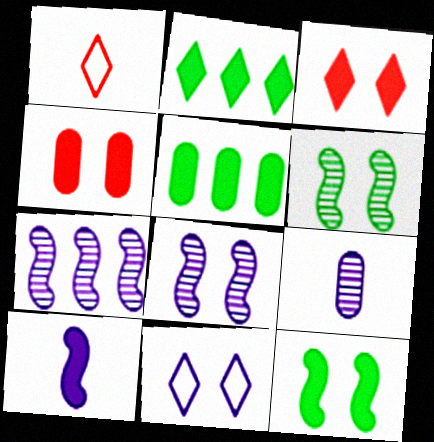[[1, 5, 8], 
[2, 4, 10], 
[3, 5, 10], 
[4, 6, 11]]